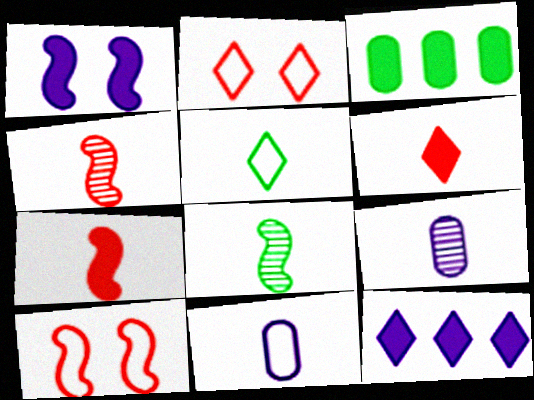[[1, 3, 6], 
[5, 7, 9], 
[6, 8, 11]]